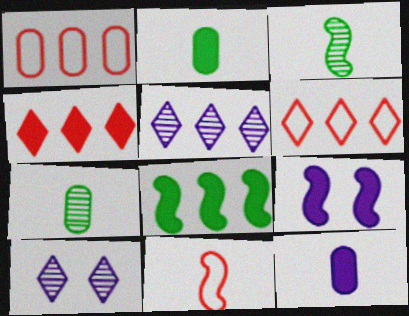[[1, 5, 8], 
[2, 4, 9], 
[6, 7, 9]]